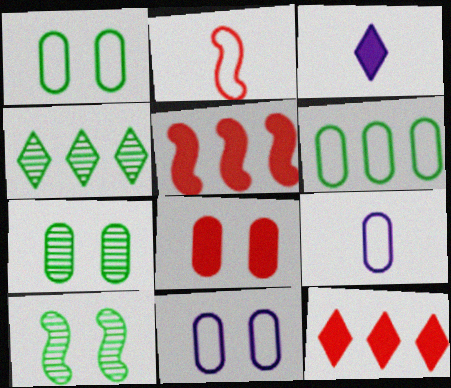[[7, 8, 11], 
[9, 10, 12]]